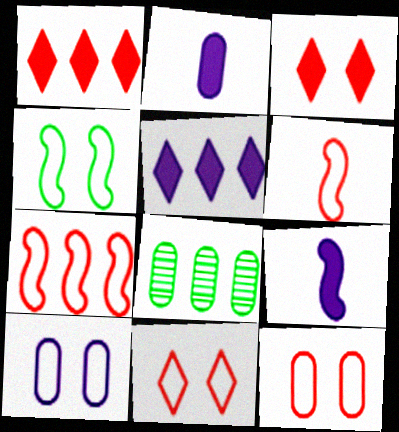[[2, 8, 12], 
[4, 10, 11], 
[5, 7, 8], 
[8, 9, 11]]